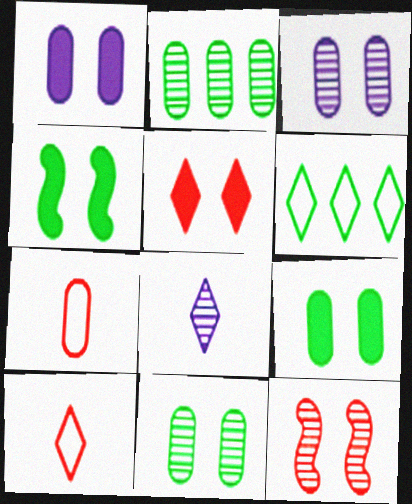[[1, 2, 7], 
[1, 4, 5], 
[2, 8, 12], 
[5, 6, 8]]